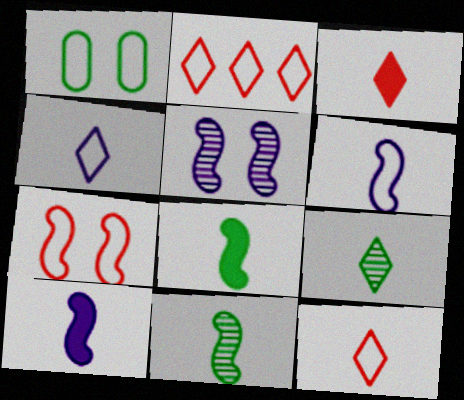[[1, 2, 6], 
[3, 4, 9]]